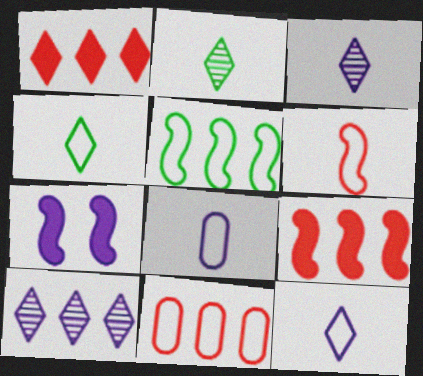[[2, 7, 11], 
[4, 6, 8], 
[7, 8, 10]]